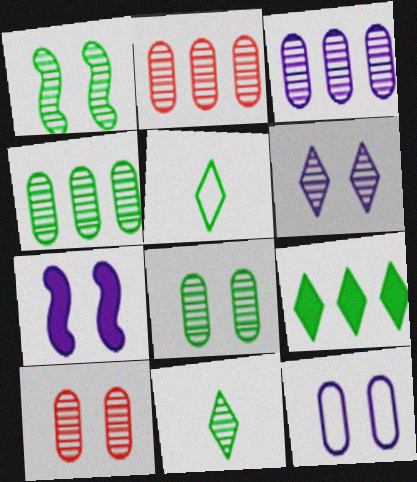[[1, 4, 11], 
[1, 6, 10], 
[2, 3, 4], 
[2, 5, 7], 
[6, 7, 12]]